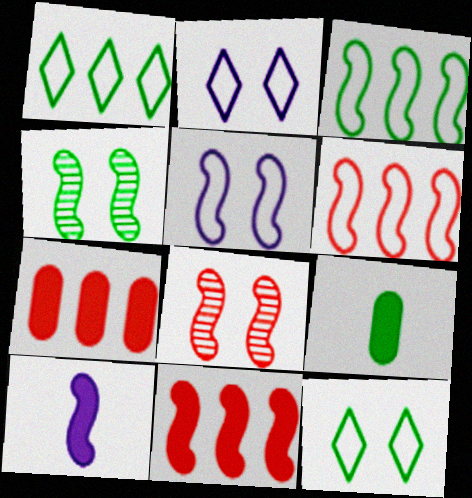[[1, 4, 9], 
[3, 8, 10], 
[4, 6, 10]]